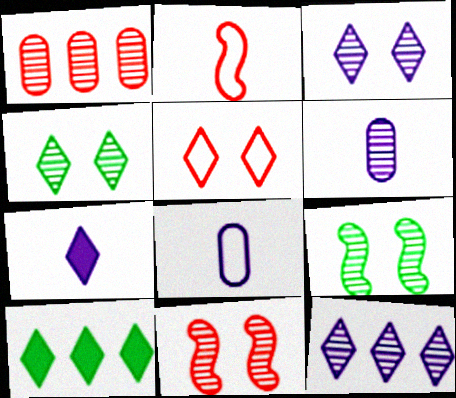[[8, 10, 11]]